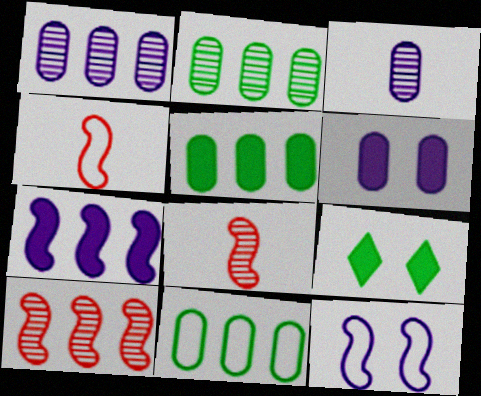[[1, 4, 9], 
[2, 5, 11]]